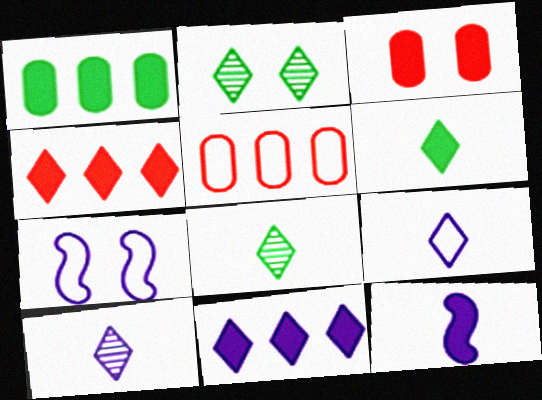[[2, 3, 7], 
[2, 4, 9], 
[2, 5, 12]]